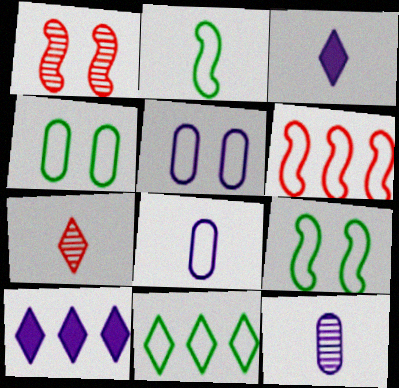[[2, 4, 11]]